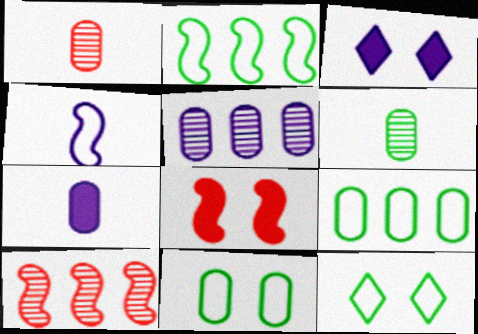[[1, 2, 3], 
[3, 4, 5], 
[7, 10, 12]]